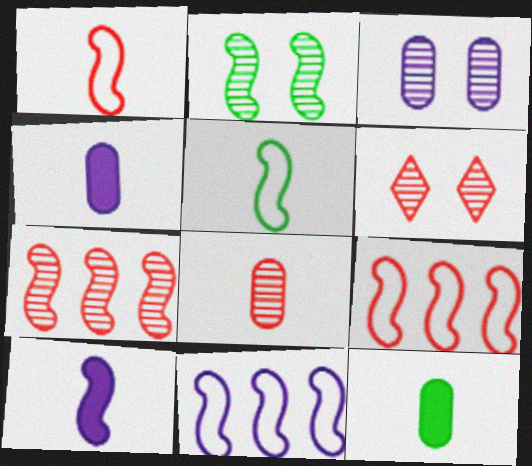[[2, 3, 6], 
[2, 9, 10], 
[6, 7, 8], 
[6, 11, 12]]